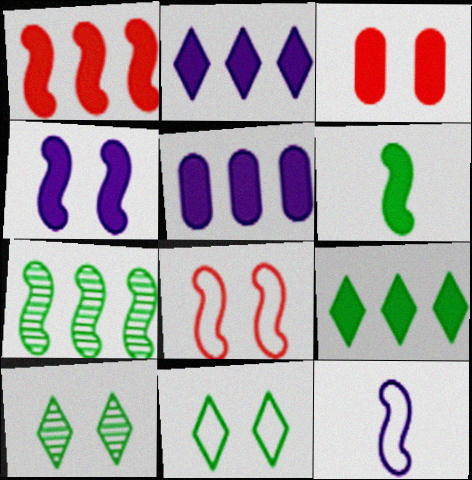[[1, 4, 6], 
[1, 5, 9], 
[2, 3, 6]]